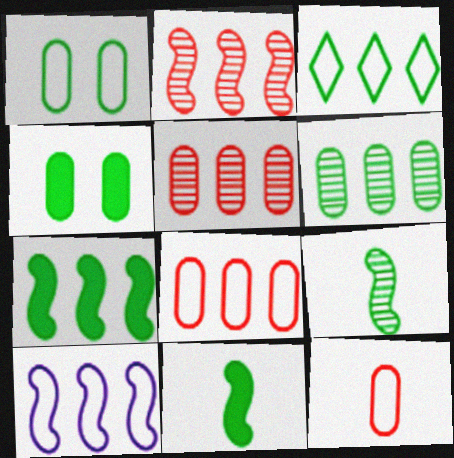[[2, 7, 10], 
[3, 4, 9], 
[3, 6, 7], 
[3, 8, 10]]